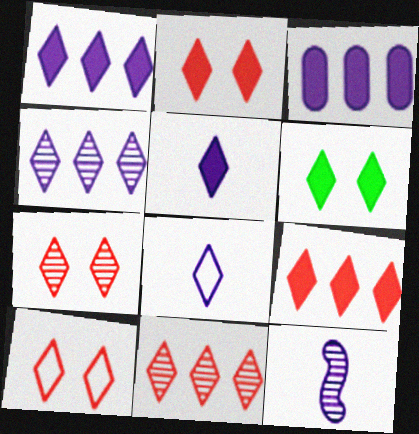[[2, 7, 10], 
[5, 6, 9], 
[6, 8, 11]]